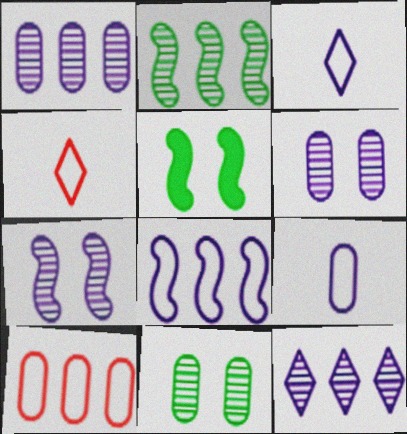[[1, 4, 5]]